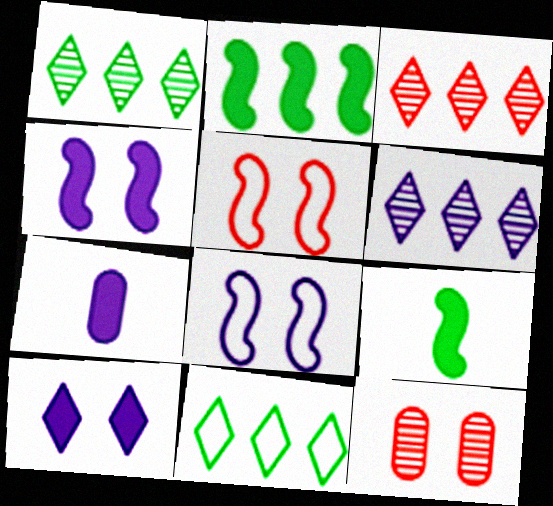[[1, 3, 6], 
[1, 5, 7], 
[6, 7, 8]]